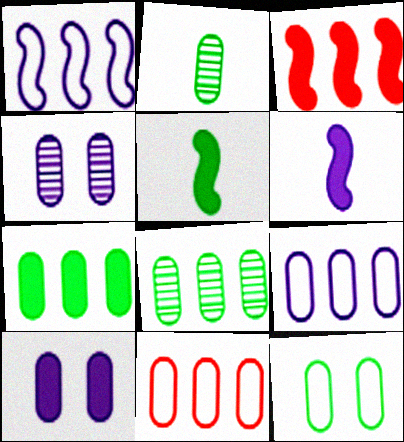[[2, 7, 12], 
[2, 10, 11]]